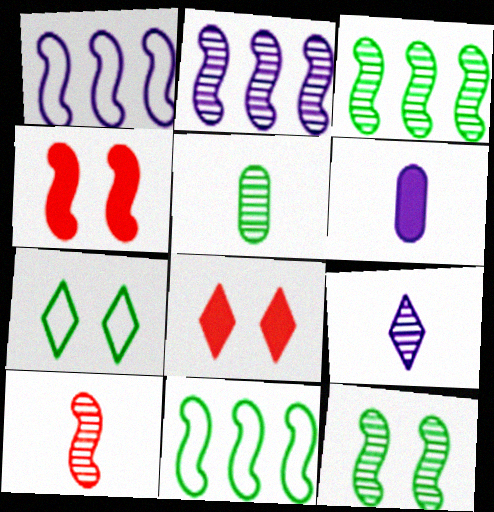[[1, 5, 8], 
[2, 10, 12], 
[5, 9, 10]]